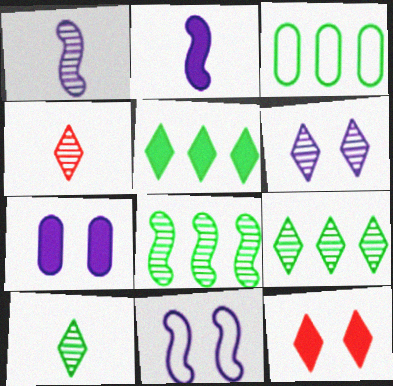[[1, 3, 12], 
[3, 5, 8], 
[4, 6, 9], 
[6, 7, 11]]